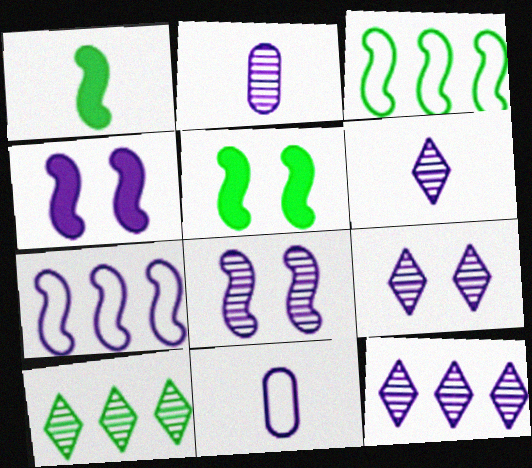[[2, 8, 12], 
[4, 11, 12], 
[6, 9, 12]]